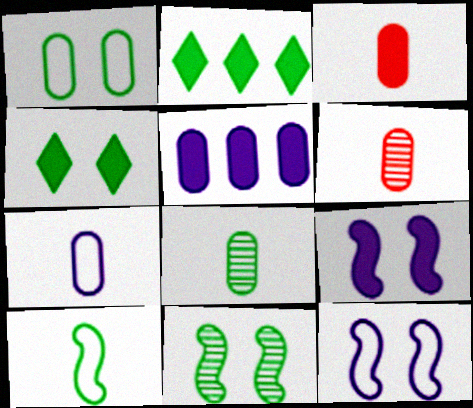[[1, 4, 11], 
[1, 5, 6], 
[2, 3, 9], 
[2, 6, 12], 
[3, 7, 8]]